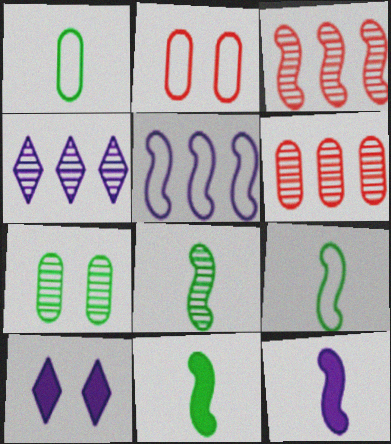[[1, 3, 10], 
[2, 4, 11], 
[6, 9, 10], 
[8, 9, 11]]